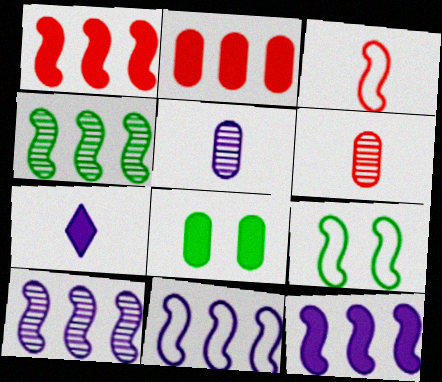[[1, 4, 11], 
[1, 7, 8], 
[3, 9, 11], 
[10, 11, 12]]